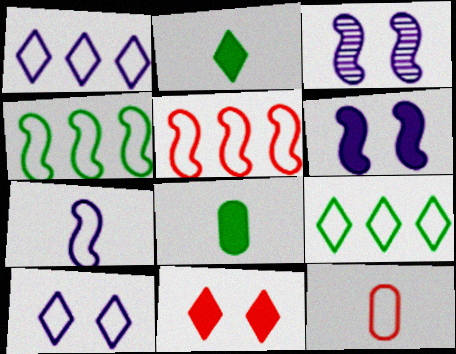[[4, 10, 12]]